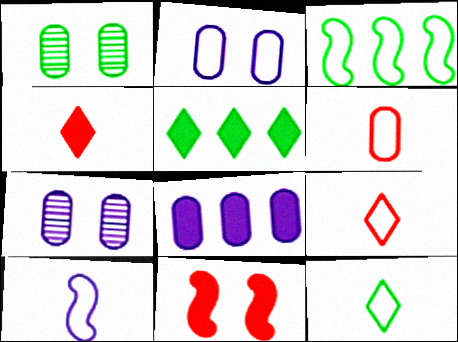[[1, 6, 8], 
[2, 3, 9], 
[3, 4, 7], 
[6, 10, 12]]